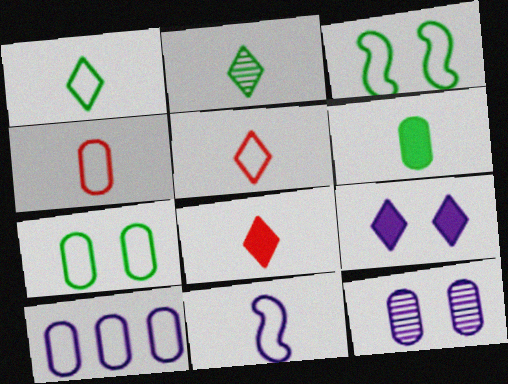[[1, 4, 11], 
[3, 5, 10], 
[4, 7, 10]]